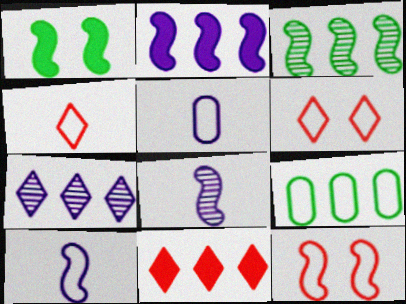[[6, 9, 10]]